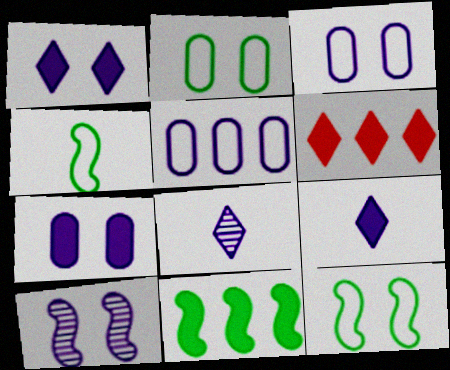[[1, 3, 10], 
[5, 9, 10]]